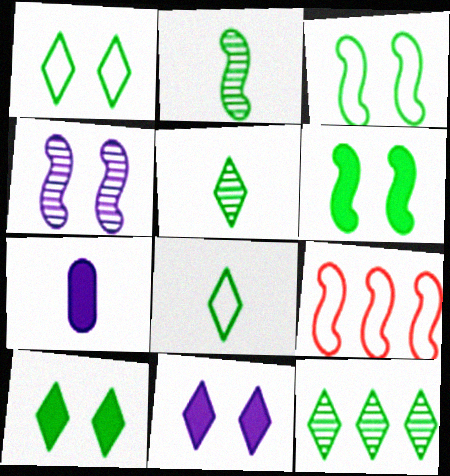[[8, 10, 12]]